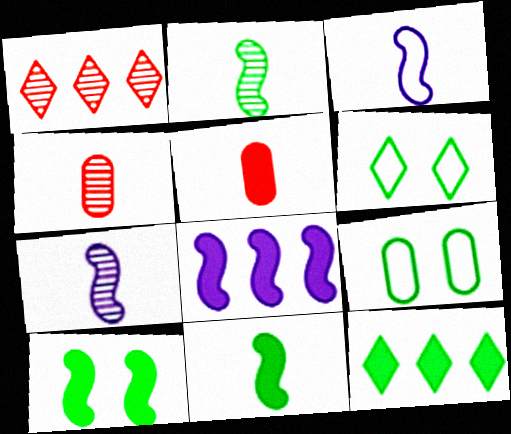[[2, 9, 12], 
[4, 6, 8]]